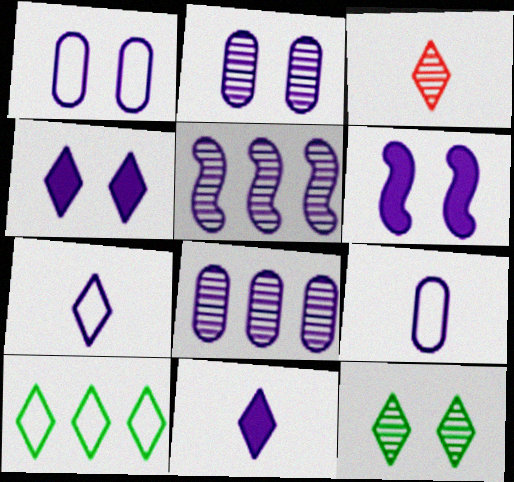[[1, 5, 11], 
[3, 4, 10], 
[4, 5, 9], 
[6, 7, 8]]